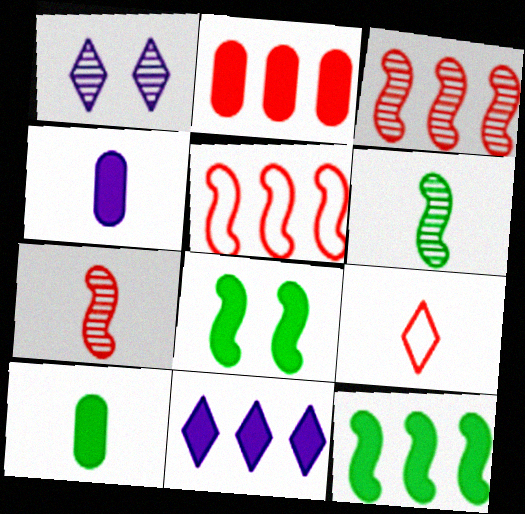[[1, 5, 10], 
[2, 11, 12], 
[4, 6, 9]]